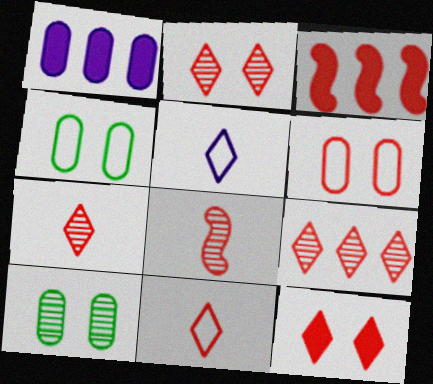[[2, 7, 9], 
[3, 5, 10], 
[3, 6, 7], 
[9, 11, 12]]